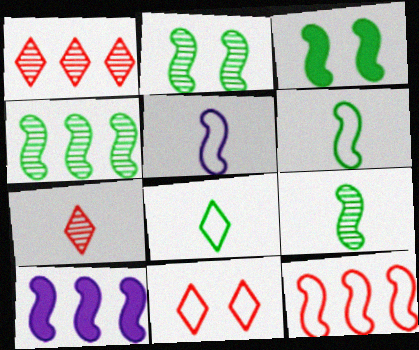[[2, 4, 9], 
[3, 4, 6], 
[4, 10, 12]]